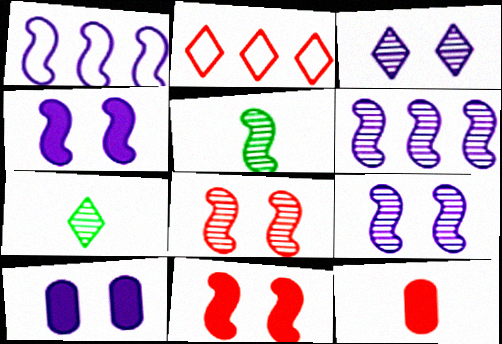[[1, 5, 11], 
[2, 5, 10], 
[2, 8, 12], 
[5, 6, 8]]